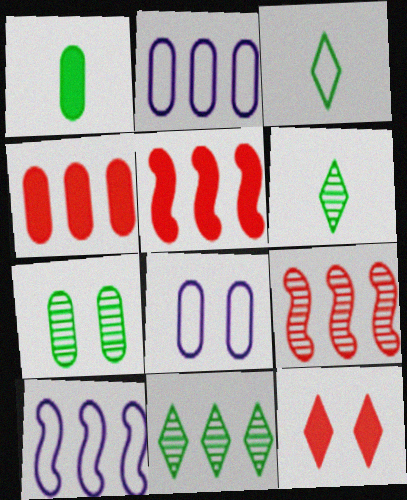[[2, 5, 11], 
[4, 10, 11], 
[5, 6, 8]]